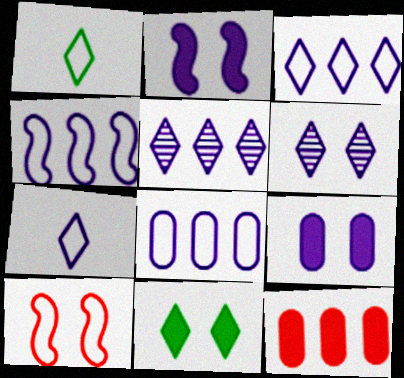[[1, 8, 10], 
[3, 4, 8]]